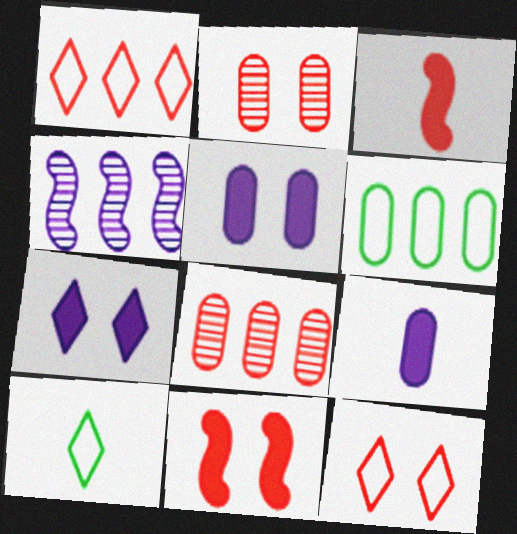[[1, 2, 3], 
[2, 6, 9], 
[2, 11, 12], 
[3, 8, 12]]